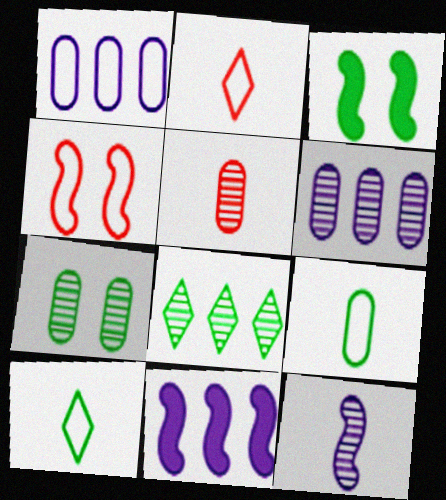[[1, 4, 10], 
[2, 3, 6], 
[2, 7, 11], 
[3, 8, 9], 
[5, 6, 7]]